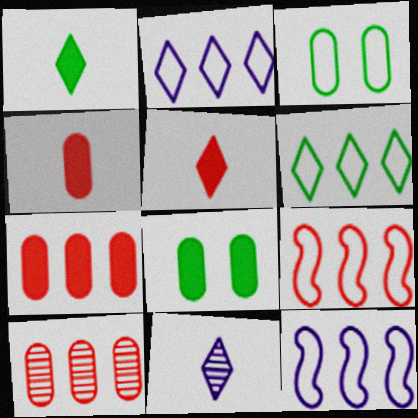[[8, 9, 11]]